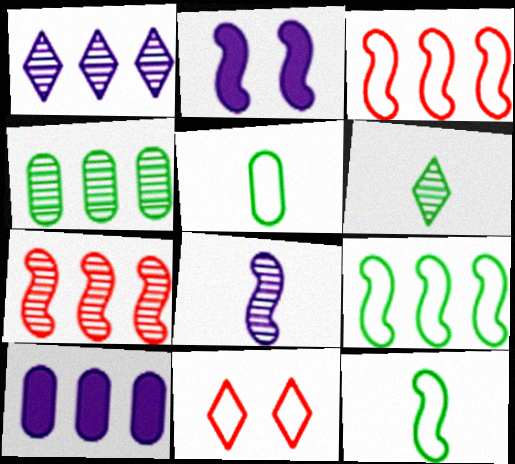[[1, 4, 7], 
[2, 7, 12]]